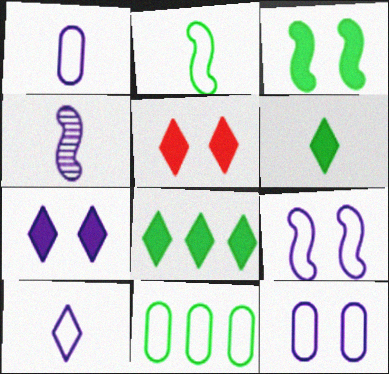[[4, 5, 11]]